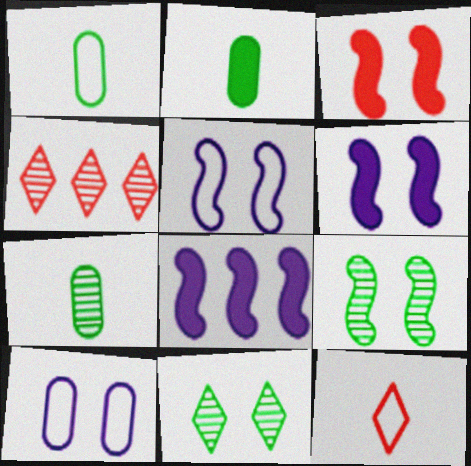[[1, 2, 7], 
[1, 4, 6], 
[2, 4, 5], 
[3, 5, 9], 
[3, 10, 11]]